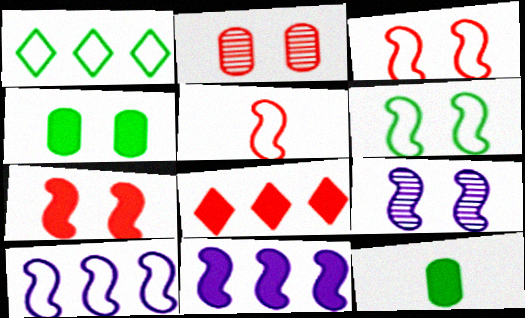[[2, 5, 8], 
[5, 6, 10], 
[6, 7, 9]]